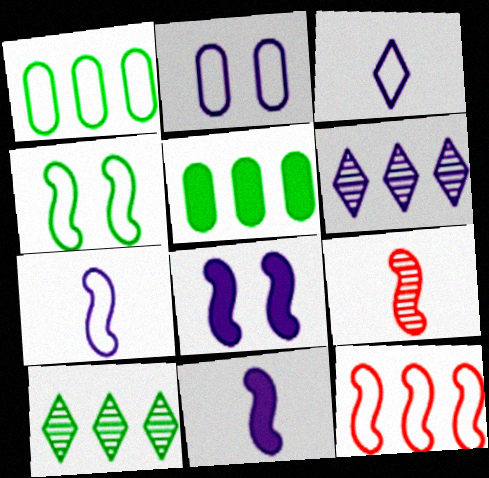[[2, 6, 11], 
[4, 7, 12], 
[5, 6, 12]]